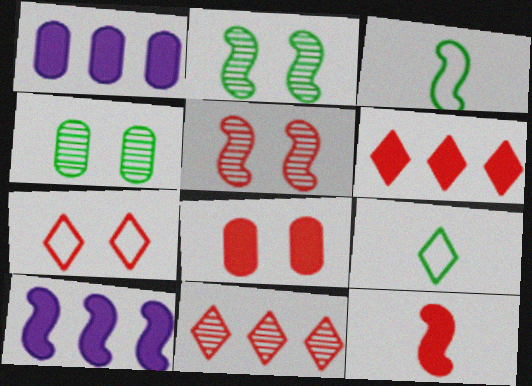[[1, 5, 9], 
[3, 5, 10], 
[5, 7, 8], 
[6, 8, 12]]